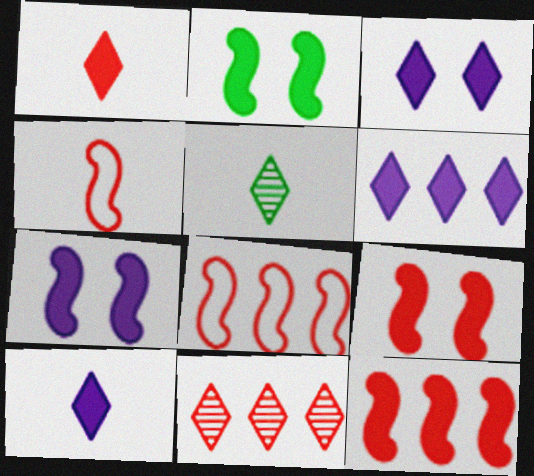[[2, 7, 9], 
[3, 6, 10]]